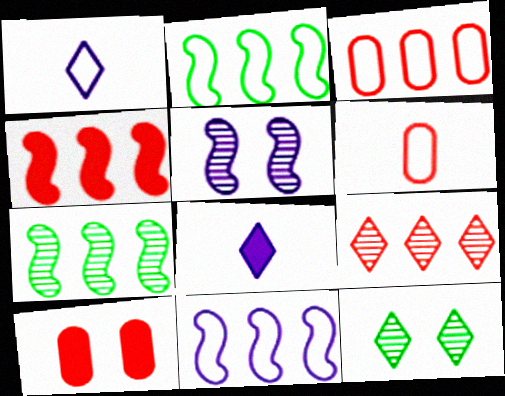[[1, 7, 10], 
[3, 4, 9], 
[4, 7, 11]]